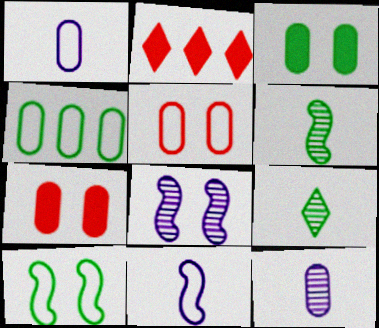[[1, 4, 5], 
[2, 10, 12], 
[4, 7, 12]]